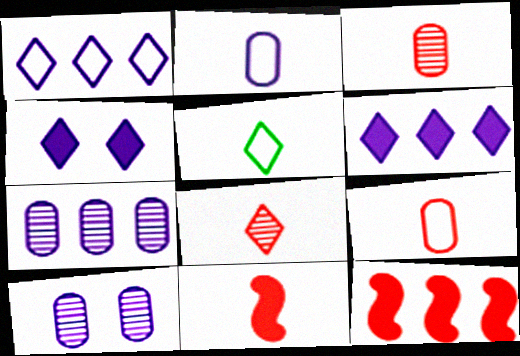[[5, 10, 12], 
[8, 9, 11]]